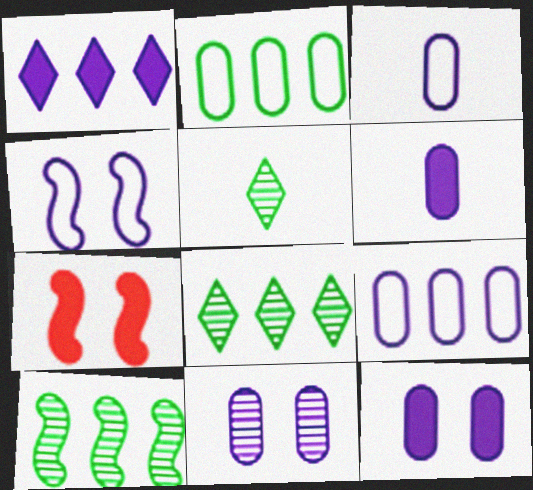[[3, 7, 8], 
[5, 7, 9], 
[6, 9, 11]]